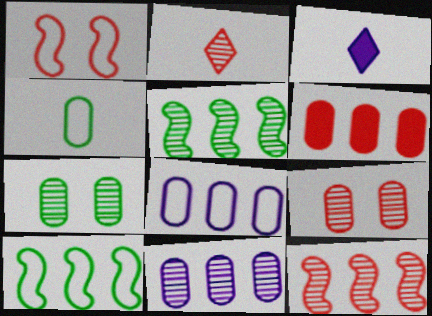[[1, 2, 6], 
[2, 9, 12], 
[3, 9, 10]]